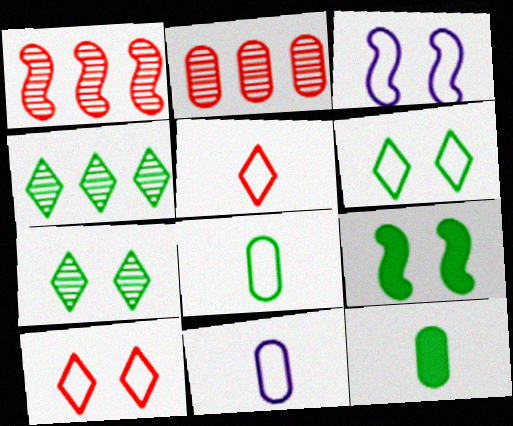[[4, 8, 9]]